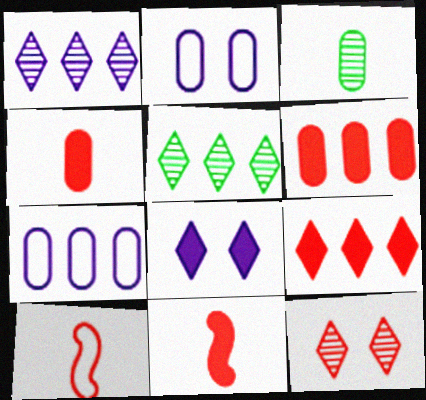[[2, 3, 6], 
[2, 5, 11], 
[6, 10, 12]]